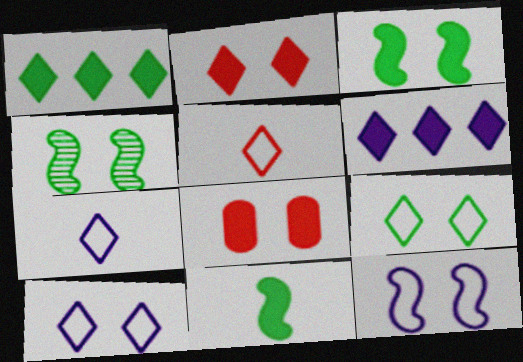[[4, 8, 10], 
[6, 8, 11]]